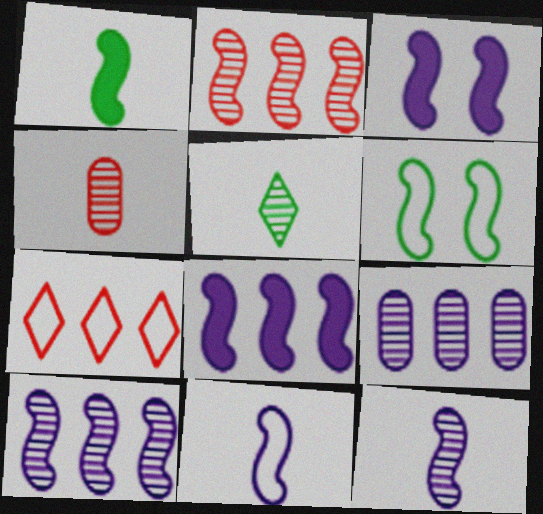[[3, 10, 11], 
[4, 5, 12]]